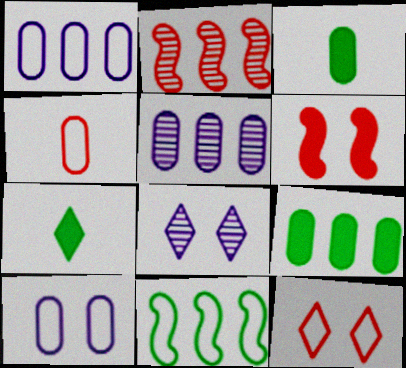[[2, 7, 10]]